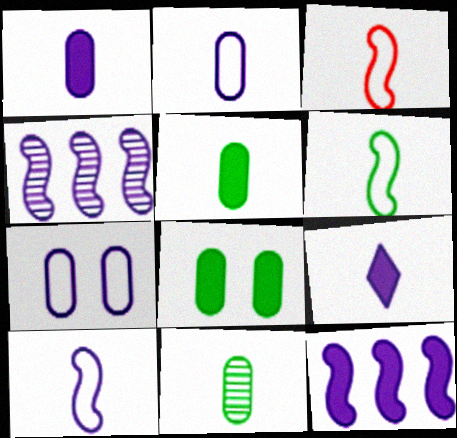[[3, 6, 10], 
[3, 9, 11], 
[4, 7, 9]]